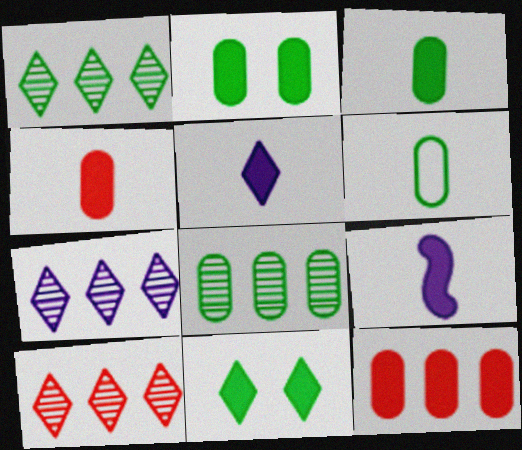[[1, 7, 10], 
[2, 6, 8], 
[9, 11, 12]]